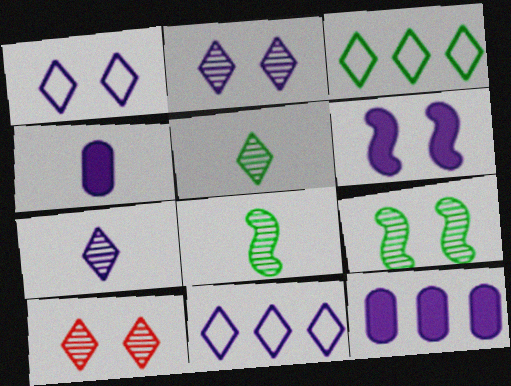[]